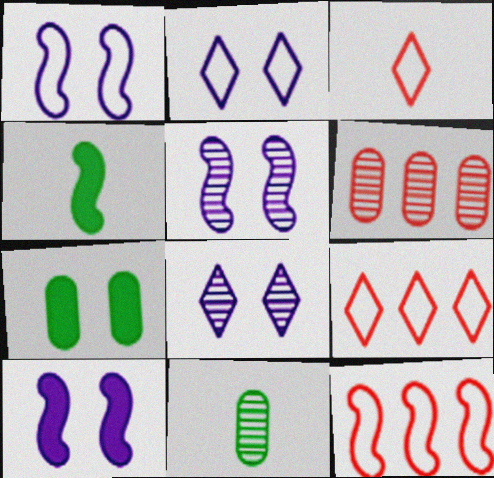[[1, 5, 10], 
[2, 4, 6], 
[4, 5, 12], 
[9, 10, 11]]